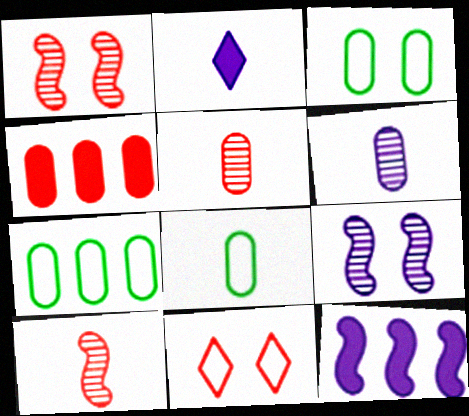[[1, 2, 7], 
[2, 8, 10], 
[3, 4, 6], 
[3, 7, 8], 
[4, 10, 11]]